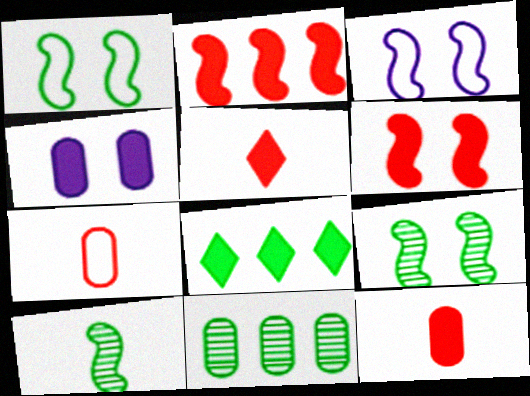[[2, 3, 10], 
[3, 5, 11], 
[3, 6, 9], 
[4, 7, 11]]